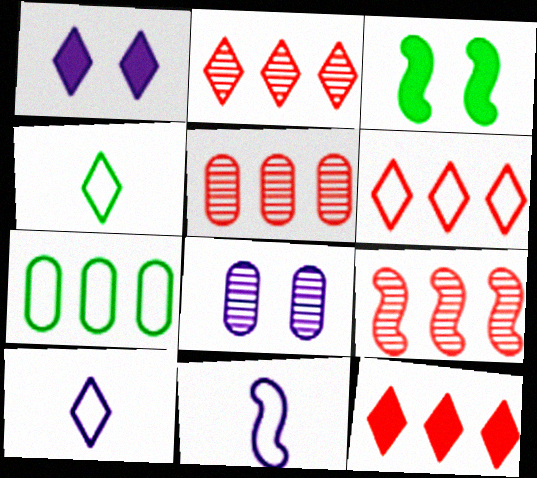[[1, 2, 4], 
[2, 5, 9], 
[2, 6, 12], 
[3, 5, 10], 
[3, 9, 11]]